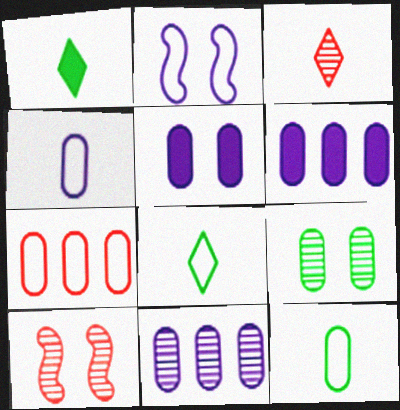[[2, 7, 8], 
[4, 5, 11], 
[6, 8, 10]]